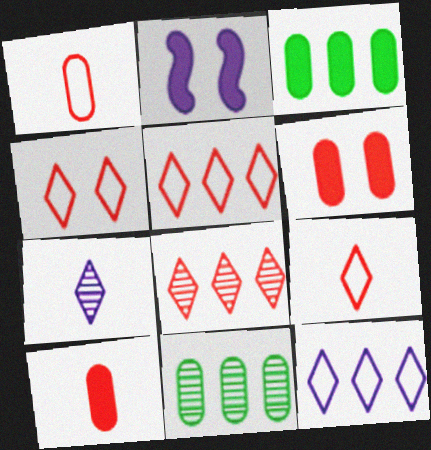[[2, 9, 11], 
[4, 5, 9]]